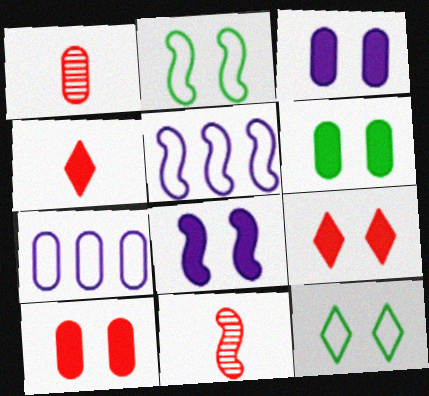[[1, 6, 7], 
[3, 6, 10], 
[6, 8, 9]]